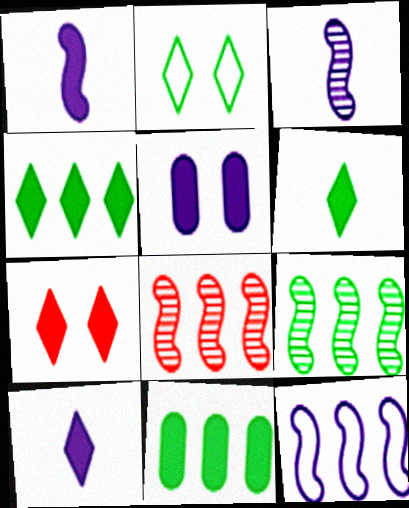[[1, 7, 11], 
[4, 7, 10]]